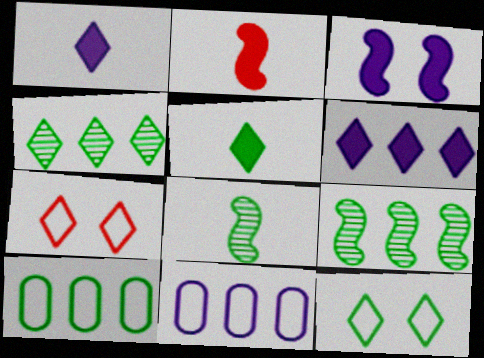[[1, 4, 7], 
[4, 5, 12]]